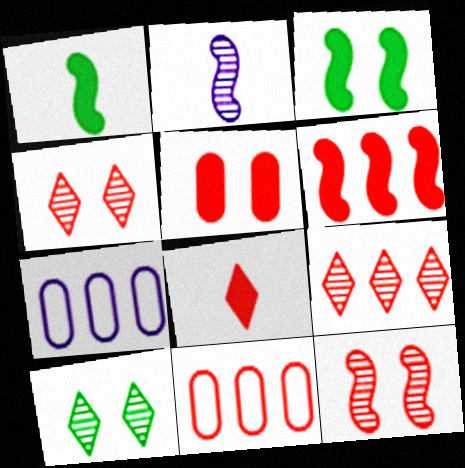[[1, 4, 7], 
[5, 6, 8], 
[6, 9, 11], 
[8, 11, 12]]